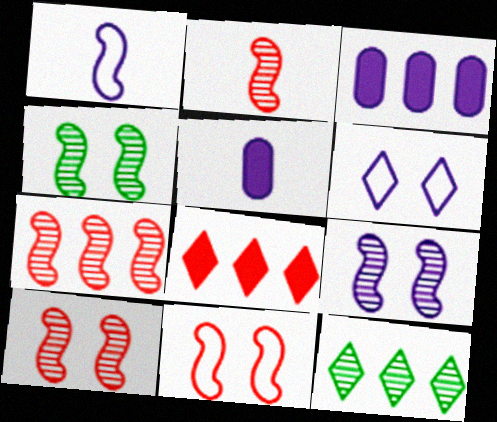[[2, 7, 10], 
[4, 9, 10], 
[5, 11, 12]]